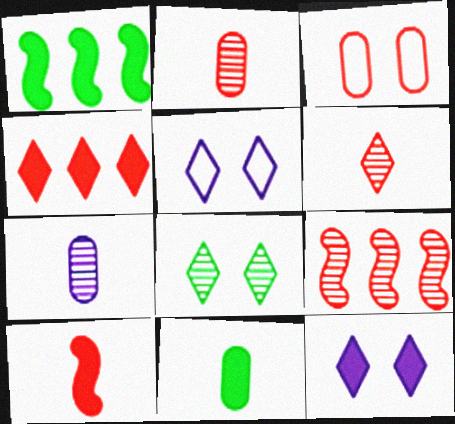[[1, 2, 5], 
[5, 9, 11], 
[7, 8, 9]]